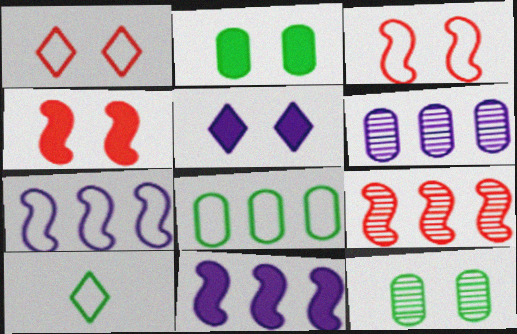[[2, 4, 5], 
[3, 5, 12], 
[4, 6, 10]]